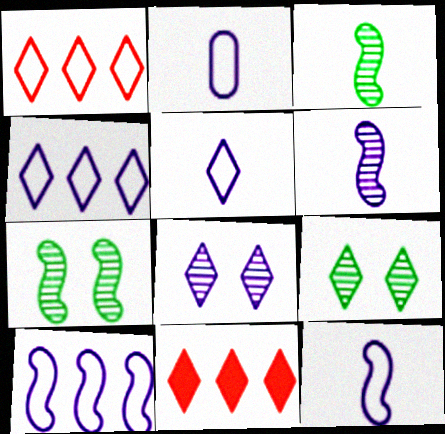[[2, 5, 12], 
[2, 7, 11], 
[5, 9, 11]]